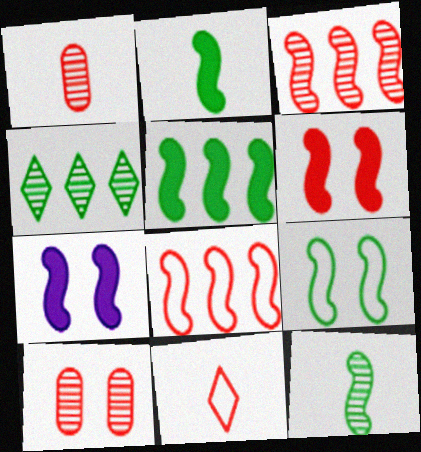[[5, 9, 12], 
[7, 8, 12]]